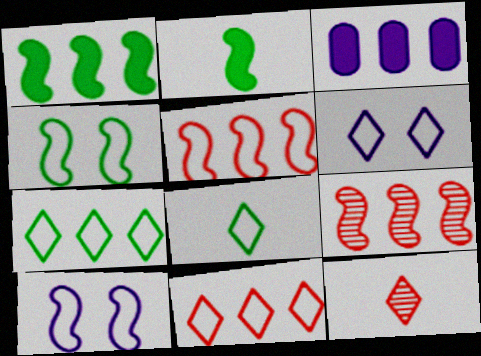[[2, 9, 10], 
[3, 4, 12], 
[3, 7, 9], 
[6, 8, 11]]